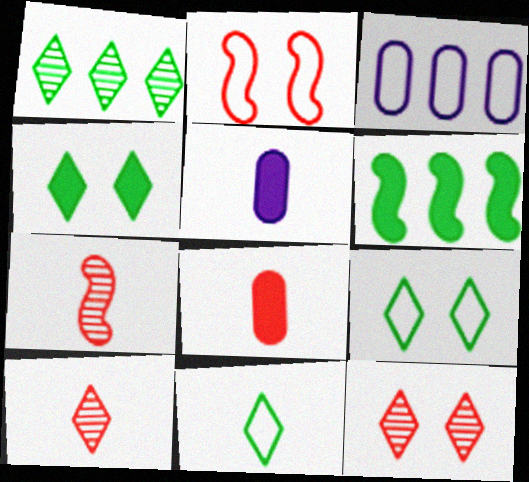[[1, 2, 5], 
[1, 4, 11], 
[2, 3, 11], 
[3, 4, 7], 
[5, 7, 11]]